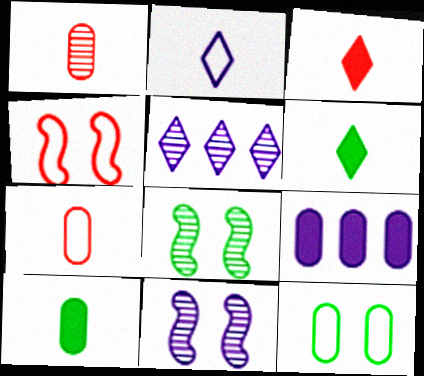[[1, 5, 8], 
[1, 9, 12], 
[2, 9, 11], 
[4, 5, 10]]